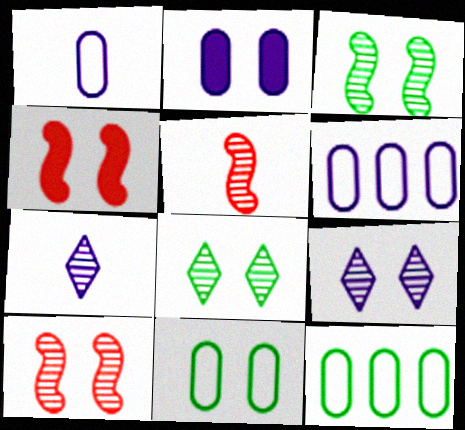[[4, 7, 12], 
[4, 9, 11]]